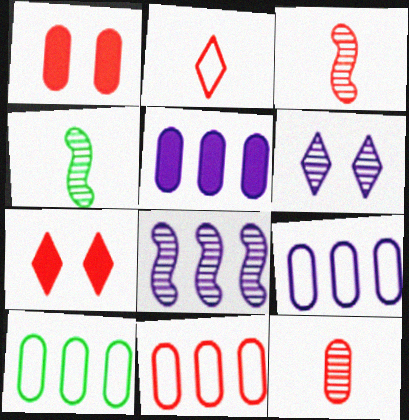[[1, 11, 12], 
[3, 7, 11], 
[4, 7, 9], 
[9, 10, 11]]